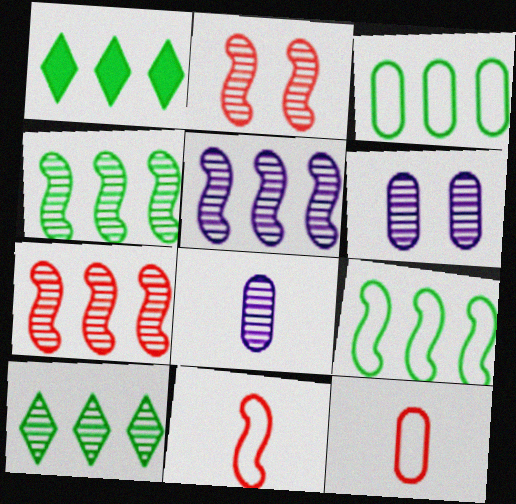[[1, 3, 4], 
[1, 6, 11], 
[2, 8, 10], 
[4, 5, 7]]